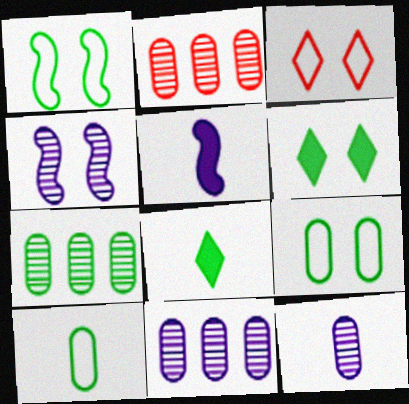[[1, 7, 8], 
[2, 7, 11], 
[3, 5, 7]]